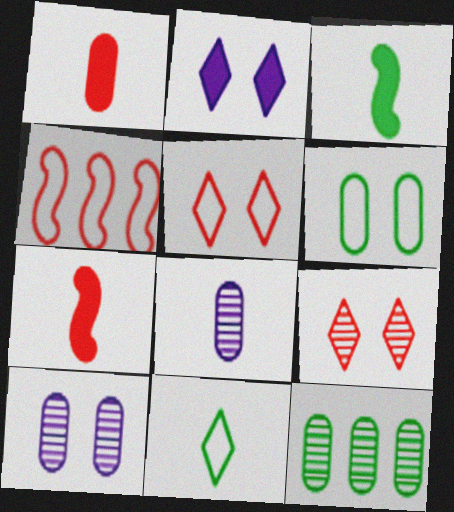[[1, 4, 9], 
[7, 8, 11]]